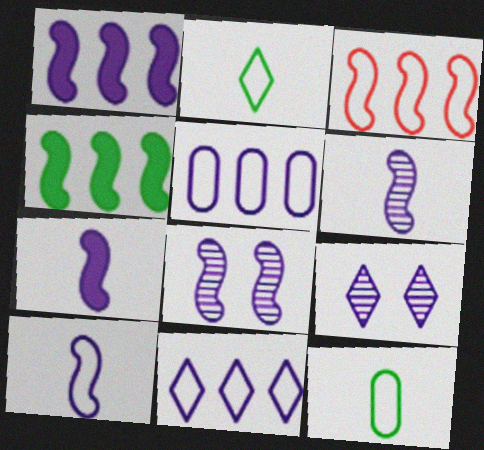[[1, 8, 10], 
[5, 7, 9], 
[6, 7, 10]]